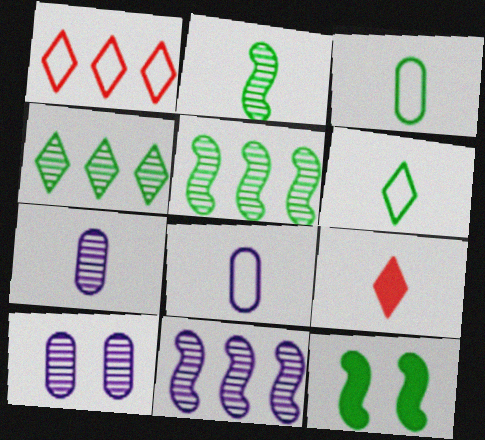[[1, 7, 12], 
[2, 8, 9], 
[3, 4, 12]]